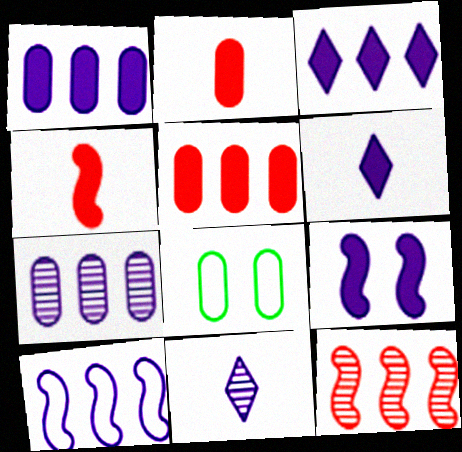[[1, 6, 9], 
[2, 7, 8], 
[3, 7, 10], 
[6, 8, 12]]